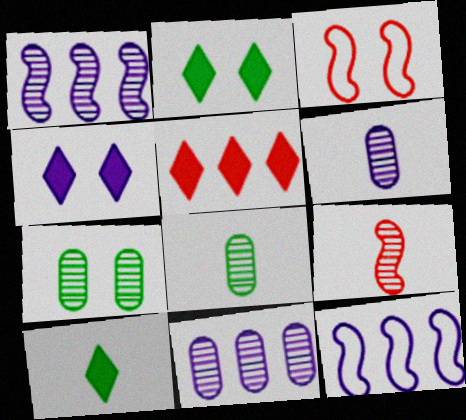[[3, 4, 7], 
[3, 10, 11], 
[4, 5, 10], 
[4, 6, 12]]